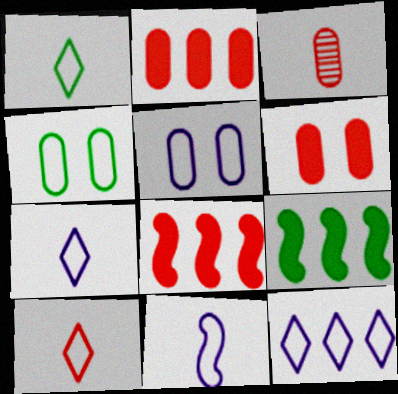[[1, 7, 10], 
[5, 11, 12]]